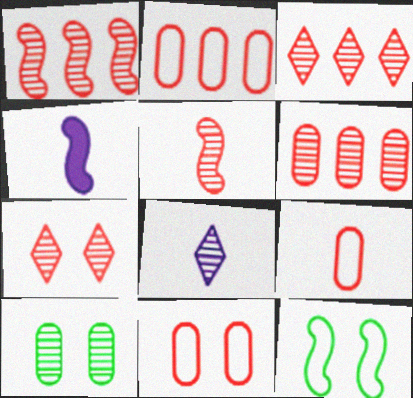[[1, 3, 6], 
[1, 4, 12], 
[1, 8, 10], 
[2, 9, 11], 
[5, 6, 7]]